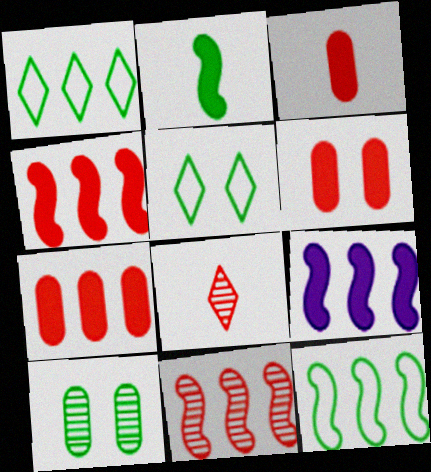[[1, 2, 10], 
[3, 6, 7], 
[9, 11, 12]]